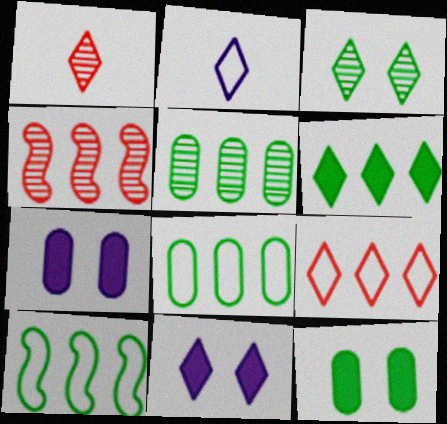[[1, 7, 10], 
[2, 4, 12], 
[5, 6, 10]]